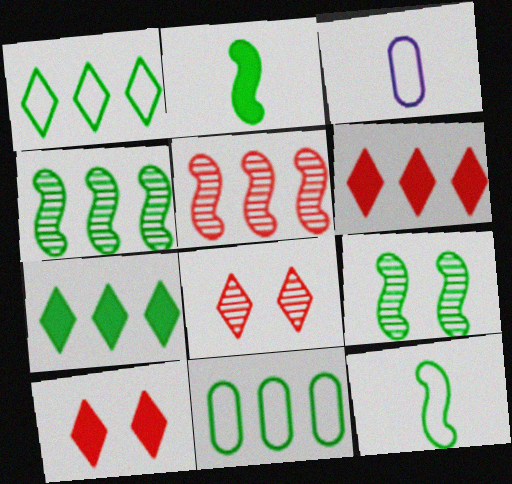[[3, 4, 10], 
[3, 6, 9], 
[4, 7, 11]]